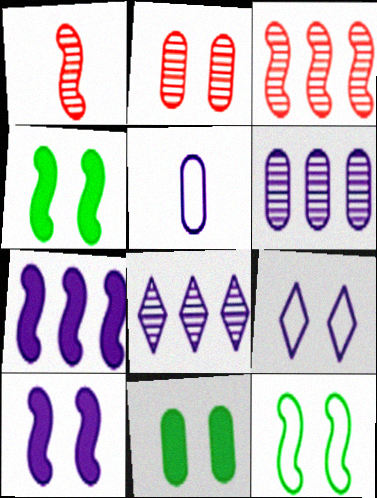[[1, 7, 12], 
[2, 4, 9], 
[5, 8, 10]]